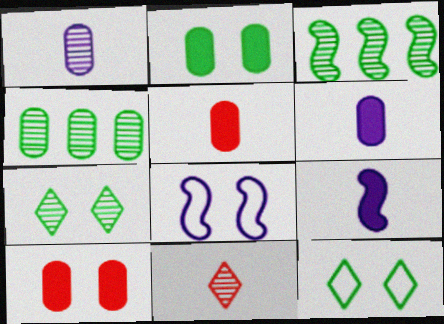[[7, 8, 10]]